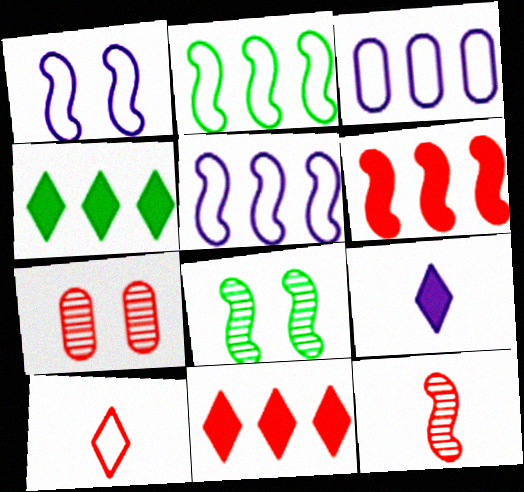[[2, 7, 9], 
[6, 7, 10]]